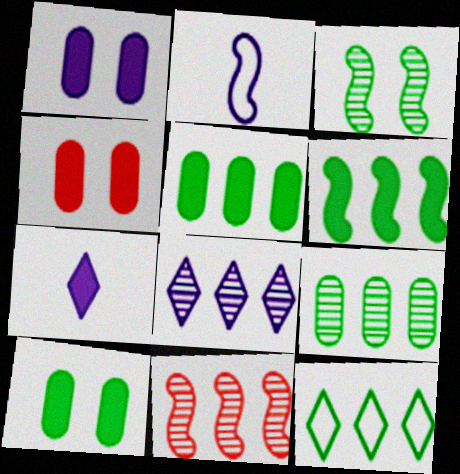[[1, 2, 8], 
[1, 4, 10], 
[4, 6, 7], 
[6, 9, 12], 
[8, 9, 11]]